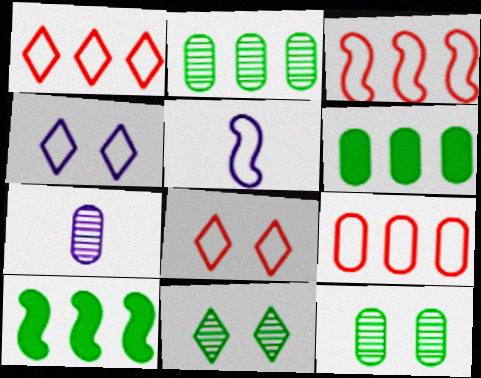[[1, 3, 9], 
[7, 8, 10]]